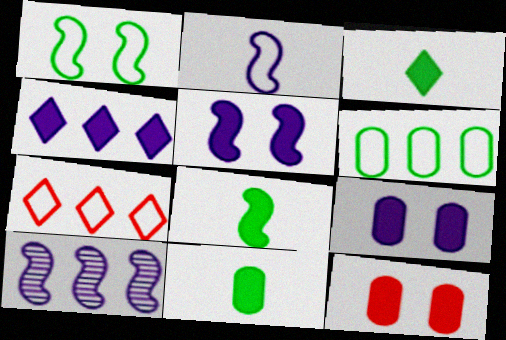[[2, 5, 10], 
[3, 8, 11], 
[4, 8, 12]]